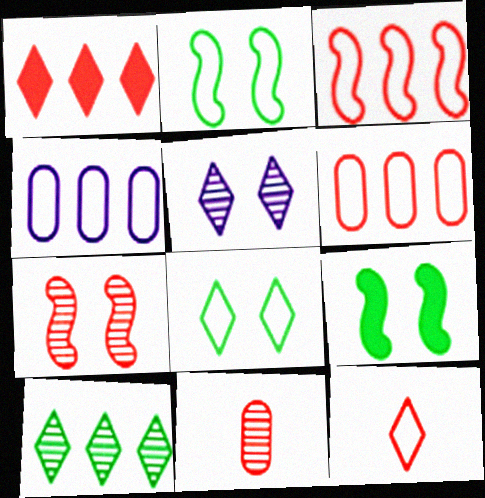[[2, 4, 12]]